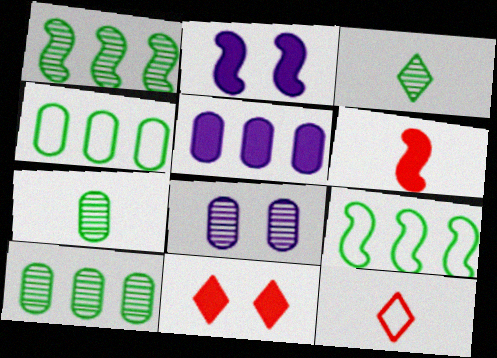[[2, 10, 12]]